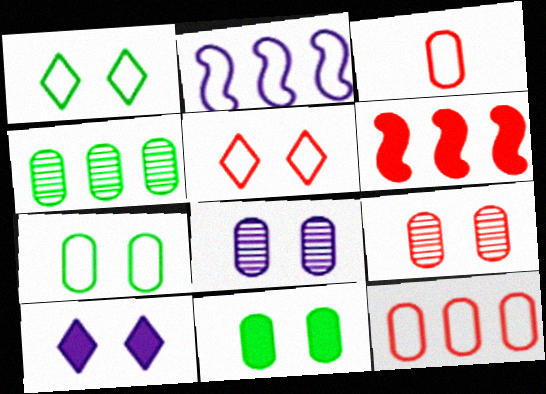[[1, 2, 3]]